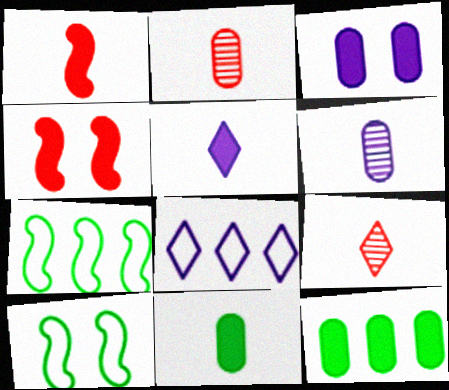[[1, 5, 11], 
[3, 7, 9], 
[4, 5, 12]]